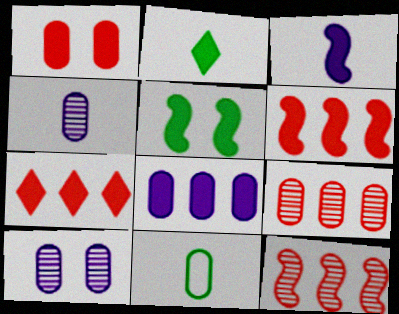[[3, 5, 6]]